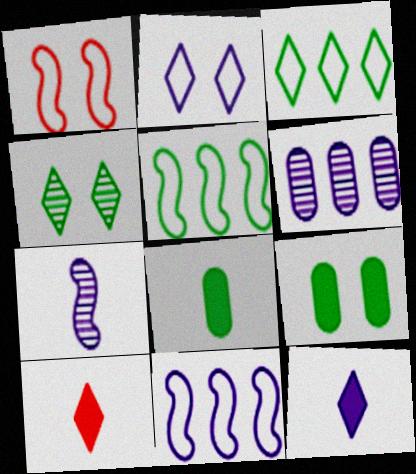[[4, 5, 8]]